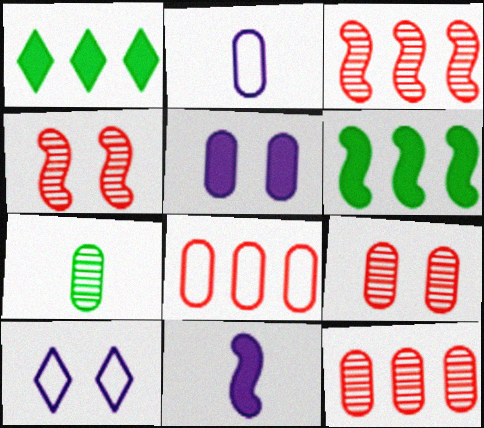[[1, 2, 4], 
[5, 7, 8]]